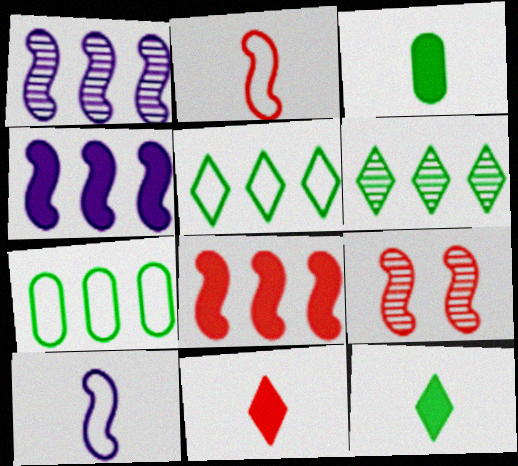[[2, 8, 9]]